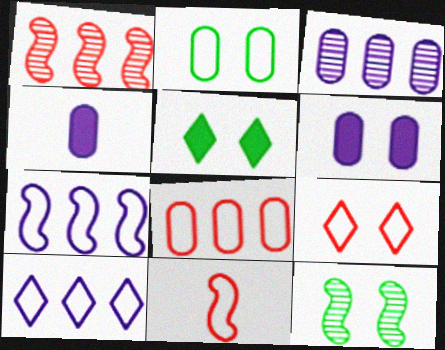[[2, 5, 12], 
[2, 10, 11], 
[3, 5, 11], 
[6, 9, 12], 
[8, 9, 11]]